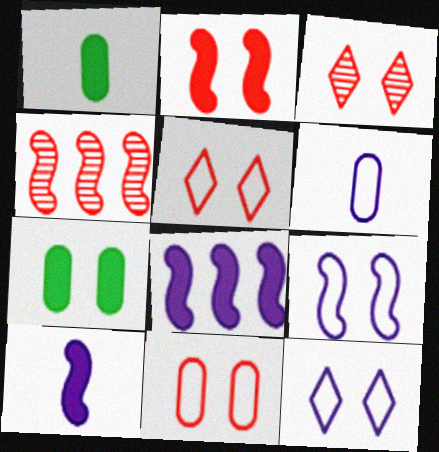[[1, 4, 12], 
[2, 3, 11], 
[3, 7, 9]]